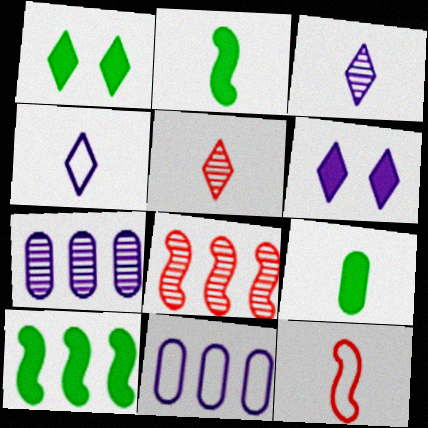[[1, 7, 12], 
[1, 9, 10], 
[3, 9, 12]]